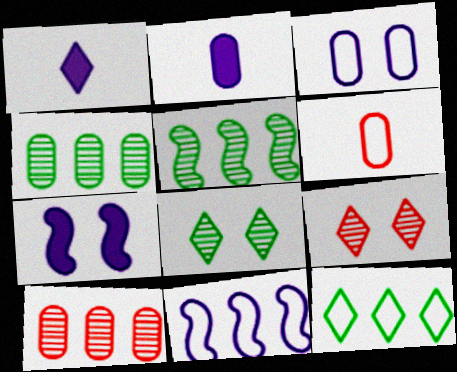[[1, 9, 12]]